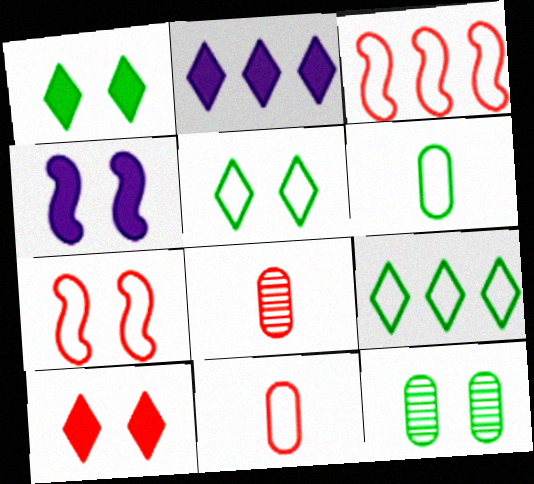[[3, 8, 10], 
[4, 8, 9]]